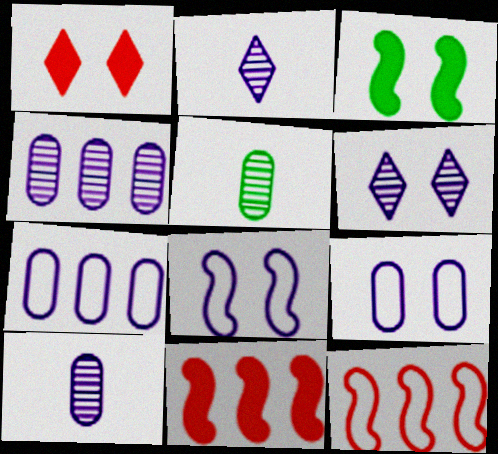[]